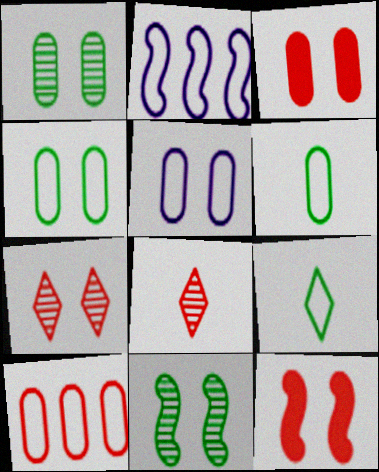[[1, 3, 5], 
[5, 6, 10], 
[8, 10, 12]]